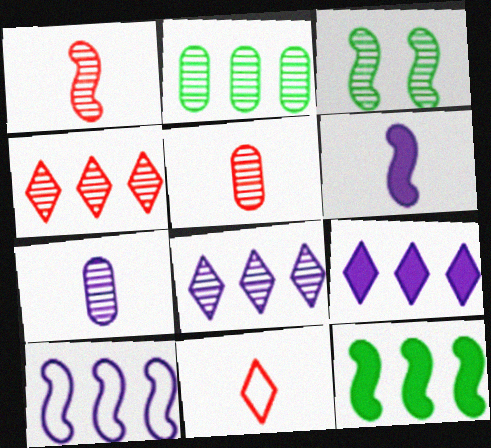[[3, 4, 7], 
[3, 5, 8]]